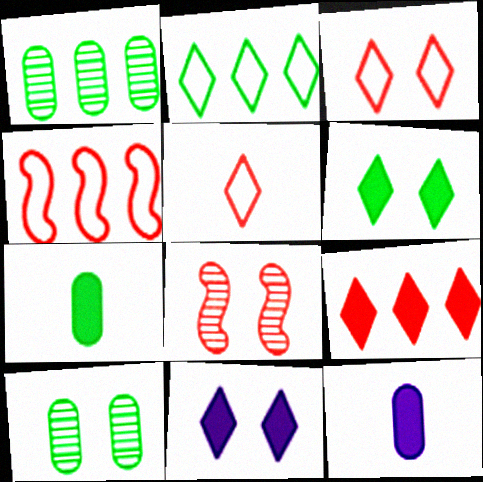[[2, 8, 12]]